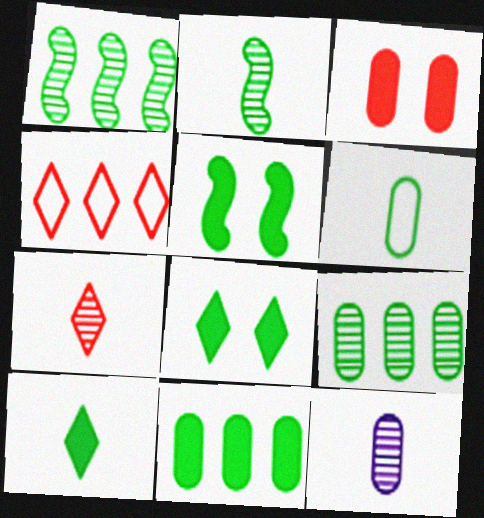[[1, 6, 8], 
[2, 6, 10], 
[2, 7, 12], 
[4, 5, 12], 
[5, 10, 11]]